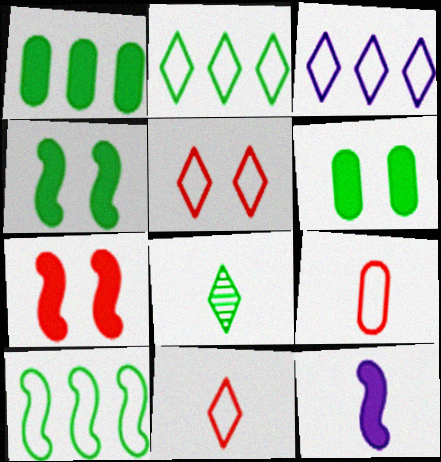[[6, 8, 10], 
[8, 9, 12]]